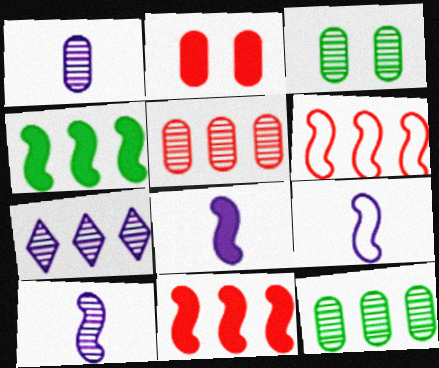[[1, 3, 5], 
[8, 9, 10]]